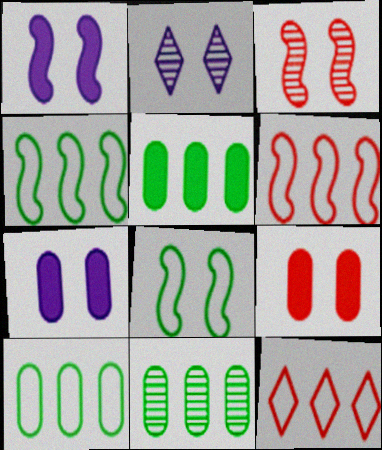[[1, 3, 8], 
[2, 8, 9], 
[5, 10, 11]]